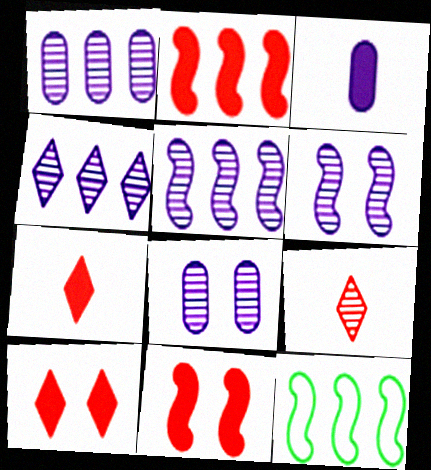[[1, 4, 5], 
[2, 5, 12], 
[7, 8, 12]]